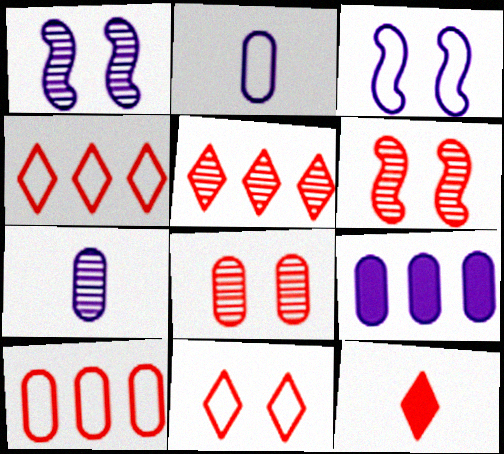[[5, 11, 12], 
[6, 10, 12]]